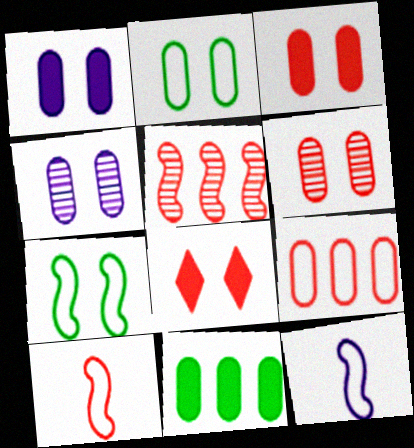[[1, 2, 6], 
[2, 3, 4], 
[4, 7, 8]]